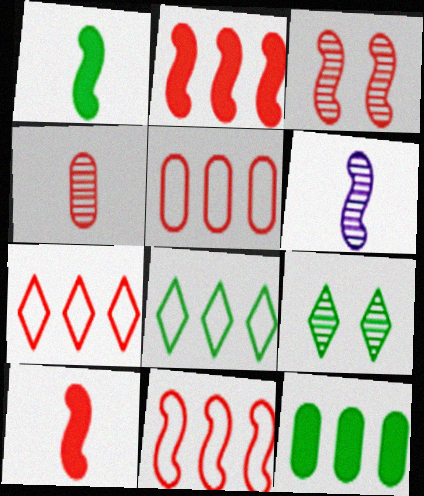[[3, 10, 11], 
[5, 7, 11]]